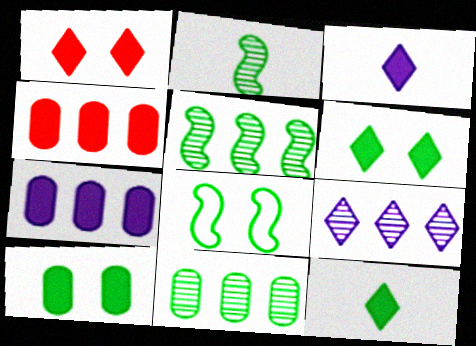[[8, 11, 12]]